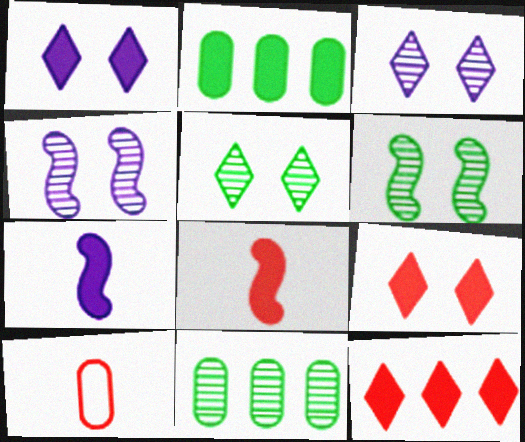[[1, 2, 8], 
[2, 7, 9]]